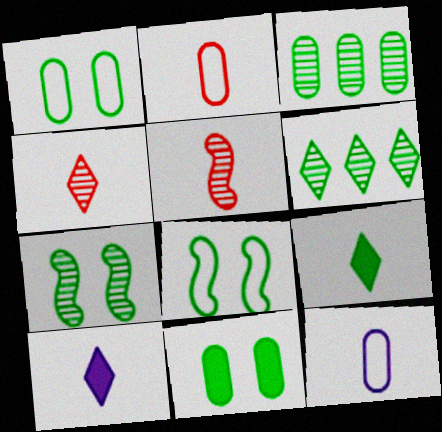[[3, 8, 9], 
[5, 9, 12]]